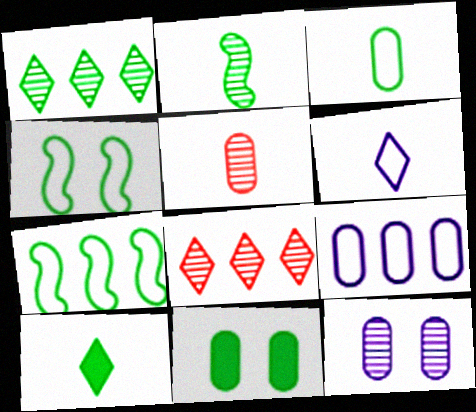[[2, 3, 10], 
[2, 8, 12], 
[5, 9, 11]]